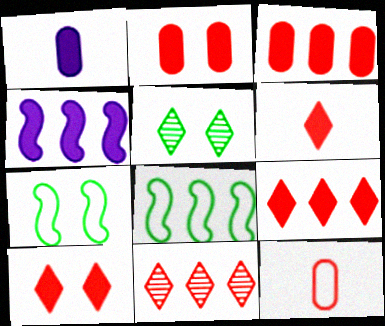[[1, 7, 11], 
[4, 5, 12], 
[6, 9, 10]]